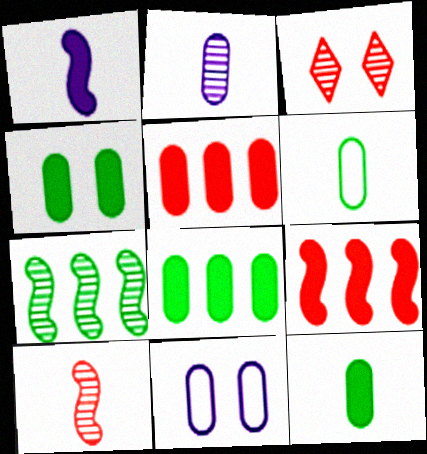[[2, 3, 7], 
[4, 8, 12]]